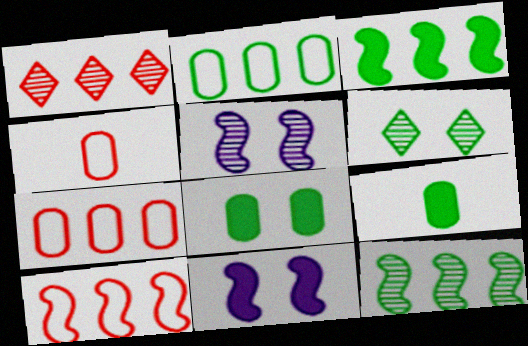[]